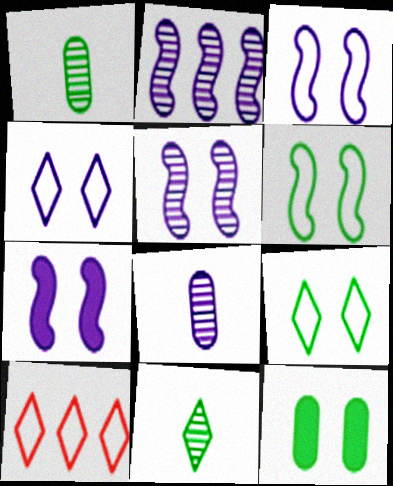[[1, 7, 10], 
[3, 5, 7]]